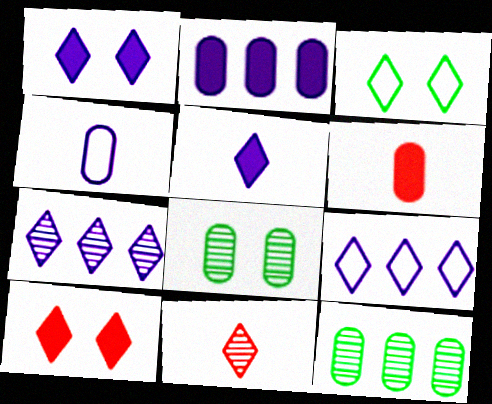[]